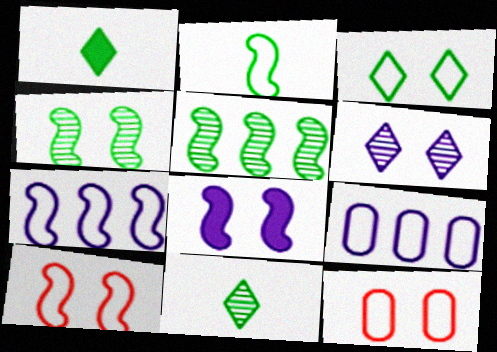[[2, 7, 10], 
[4, 8, 10]]